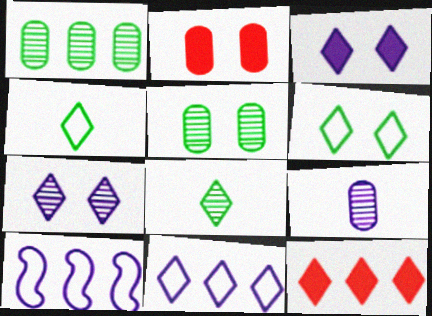[[1, 10, 12], 
[2, 8, 10], 
[3, 9, 10], 
[4, 7, 12]]